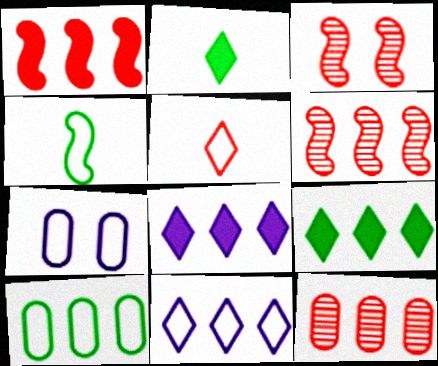[[2, 6, 7], 
[6, 8, 10]]